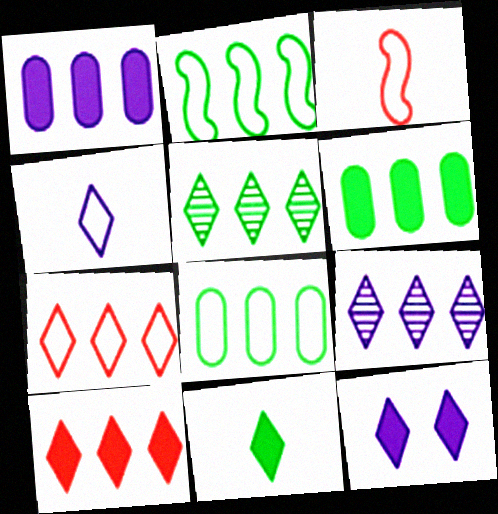[[2, 5, 6], 
[4, 9, 12], 
[10, 11, 12]]